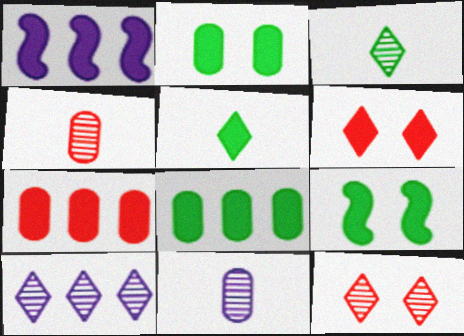[[3, 10, 12], 
[5, 8, 9]]